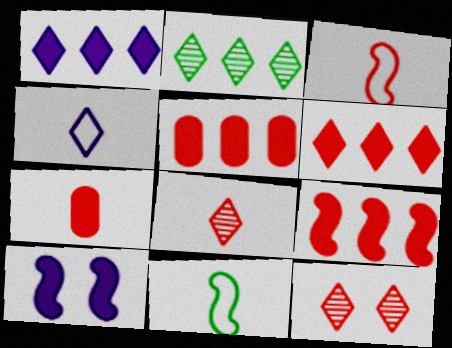[[3, 5, 12], 
[3, 7, 8], 
[5, 6, 9]]